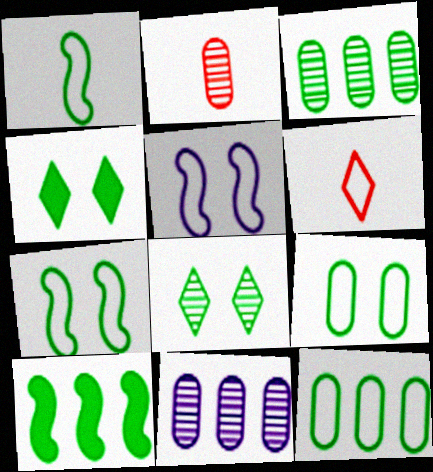[[1, 3, 4], 
[5, 6, 12]]